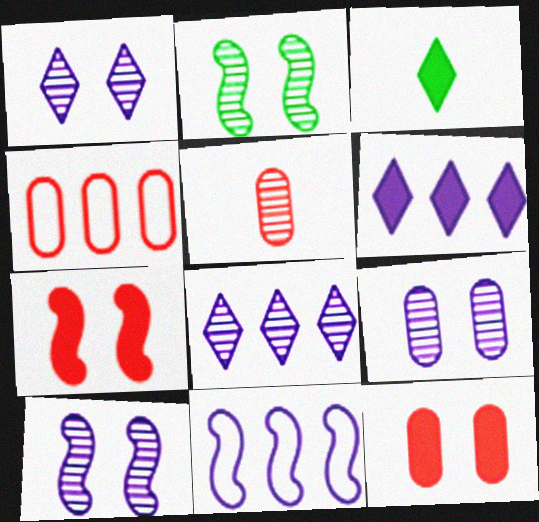[[1, 9, 10], 
[2, 5, 8], 
[3, 4, 10], 
[4, 5, 12]]